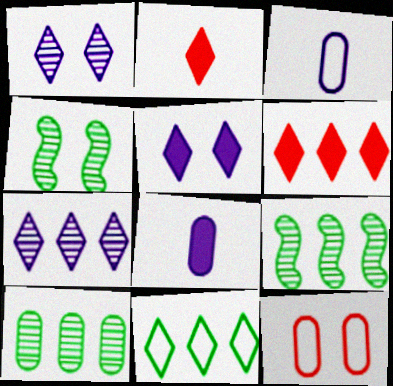[[1, 2, 11], 
[3, 4, 6], 
[4, 5, 12], 
[6, 7, 11], 
[8, 10, 12]]